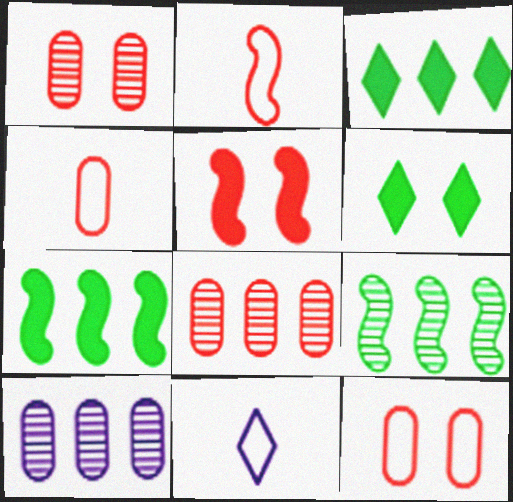[[1, 7, 11], 
[2, 6, 10]]